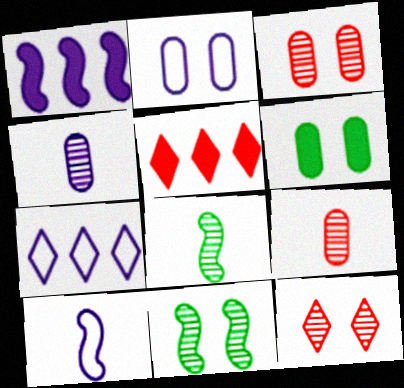[[2, 3, 6], 
[2, 5, 8], 
[2, 7, 10]]